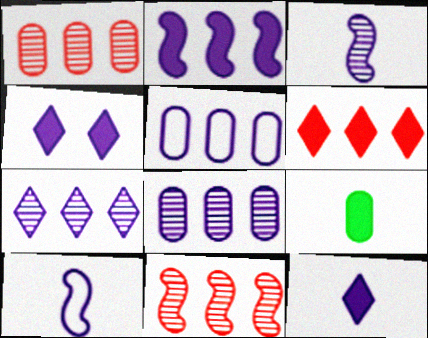[[2, 5, 7], 
[3, 4, 5], 
[4, 8, 10]]